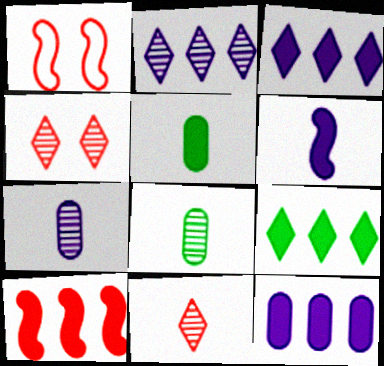[[1, 2, 5], 
[1, 3, 8], 
[1, 7, 9], 
[9, 10, 12]]